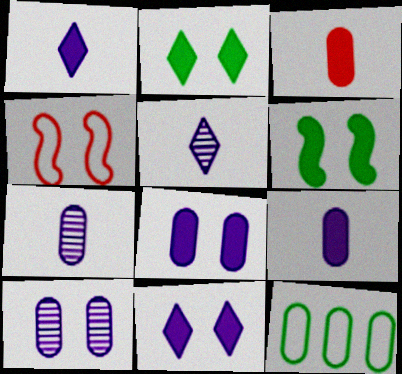[[2, 4, 10], 
[3, 10, 12]]